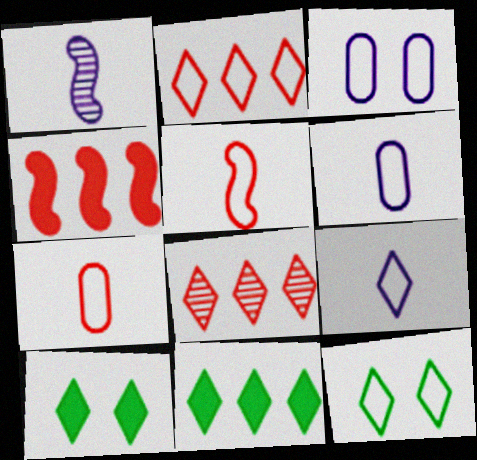[[2, 9, 12], 
[8, 9, 10]]